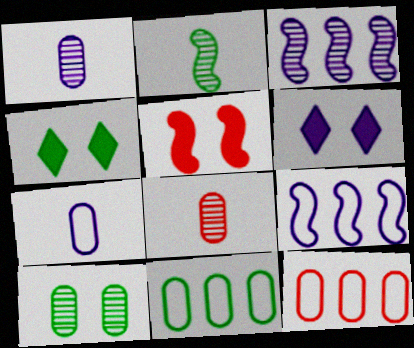[[1, 6, 9], 
[2, 4, 11], 
[2, 5, 9], 
[2, 6, 12], 
[3, 6, 7], 
[4, 8, 9]]